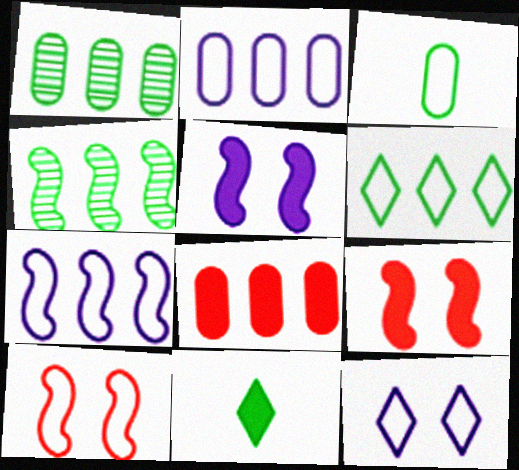[[1, 2, 8], 
[5, 8, 11]]